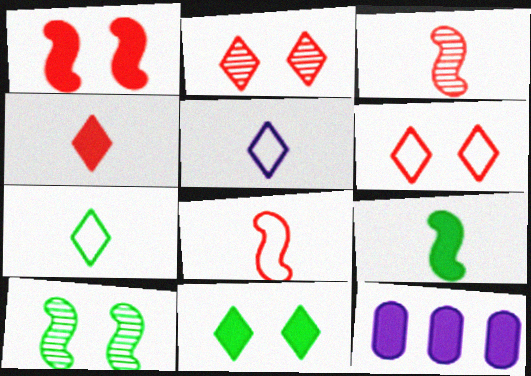[]